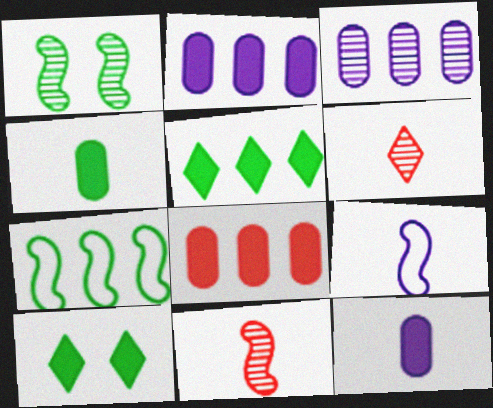[[1, 3, 6], 
[4, 6, 9]]